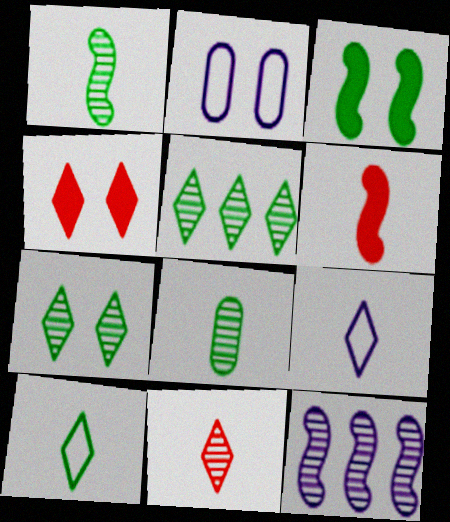[[2, 5, 6], 
[4, 5, 9], 
[6, 8, 9]]